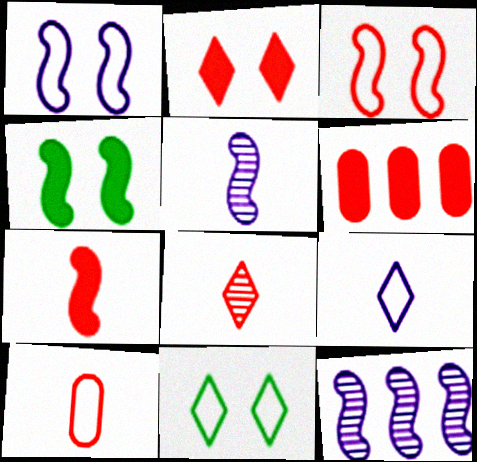[[2, 6, 7], 
[3, 6, 8], 
[5, 6, 11], 
[7, 8, 10]]